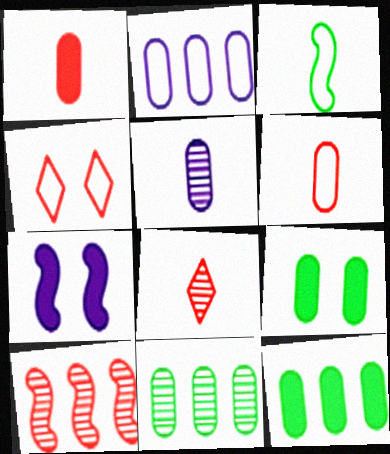[[1, 4, 10], 
[2, 3, 4], 
[3, 7, 10]]